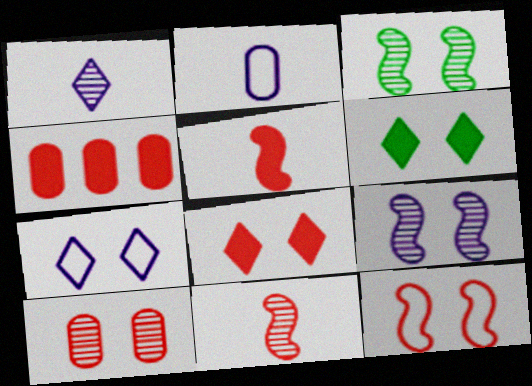[[4, 5, 8], 
[8, 10, 12]]